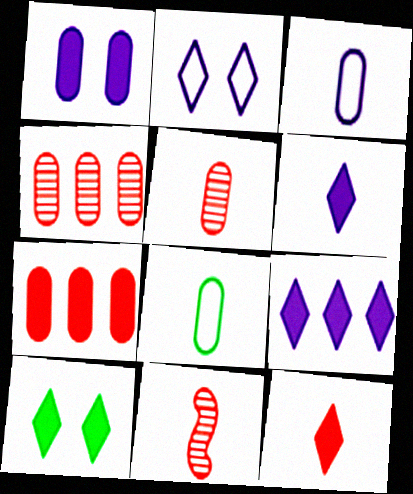[[1, 4, 8], 
[6, 8, 11], 
[9, 10, 12]]